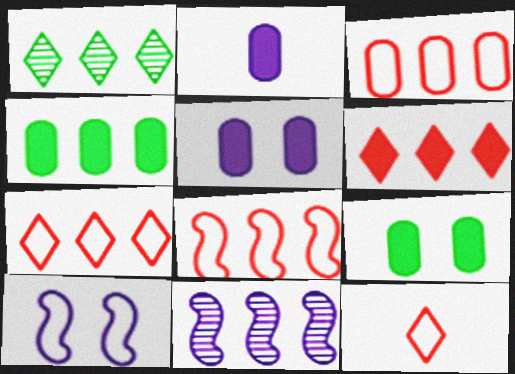[[3, 7, 8], 
[4, 7, 11], 
[9, 11, 12]]